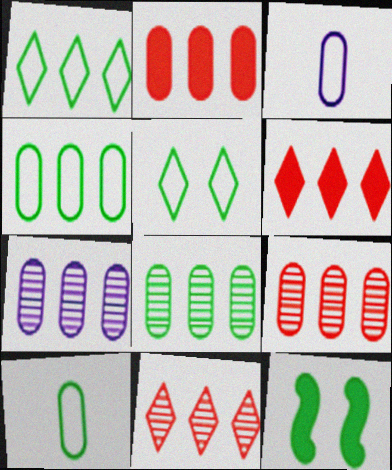[[2, 4, 7], 
[3, 11, 12], 
[7, 8, 9]]